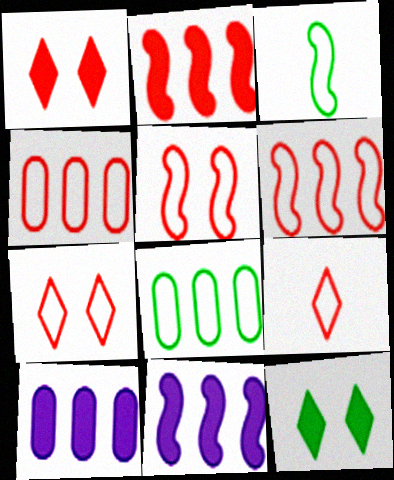[[4, 5, 9]]